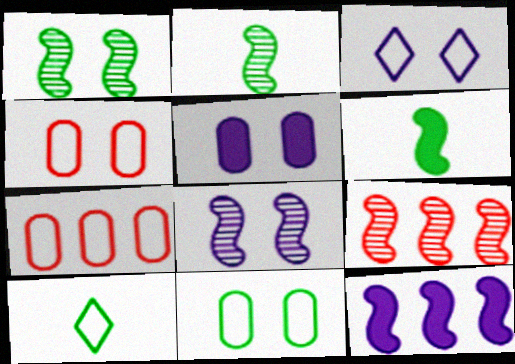[[2, 8, 9], 
[3, 5, 8], 
[5, 9, 10]]